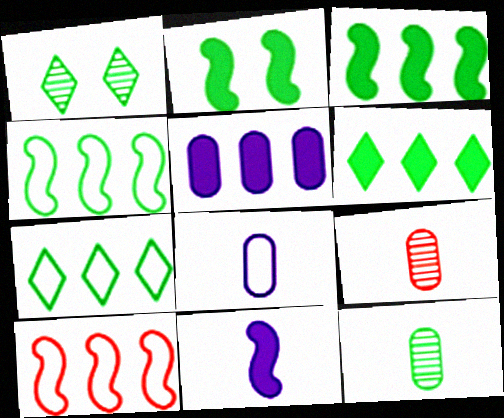[[2, 7, 12]]